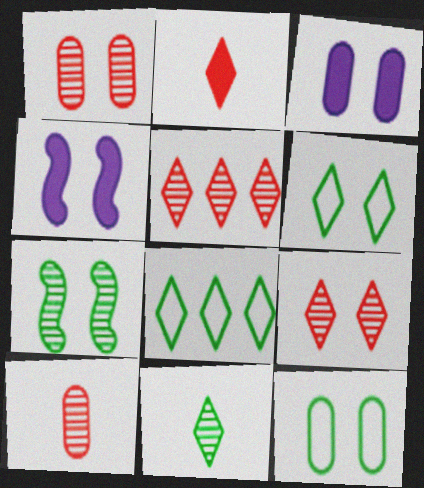[[1, 3, 12], 
[1, 4, 6], 
[4, 8, 10], 
[4, 9, 12]]